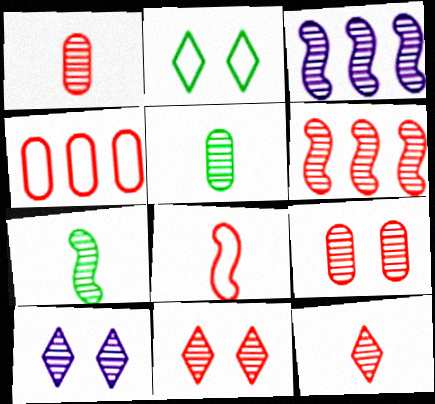[[1, 6, 11], 
[3, 5, 11], 
[5, 6, 10], 
[6, 9, 12]]